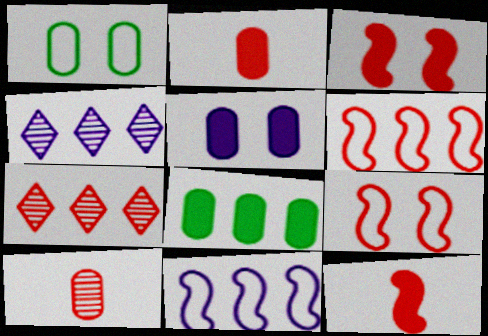[[1, 4, 12], 
[2, 5, 8], 
[2, 7, 9], 
[4, 6, 8], 
[7, 8, 11]]